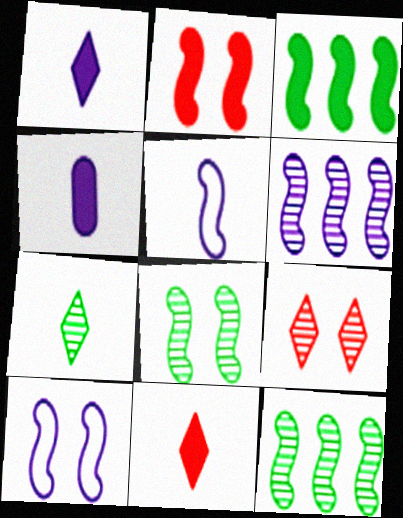[[2, 5, 12], 
[2, 8, 10]]